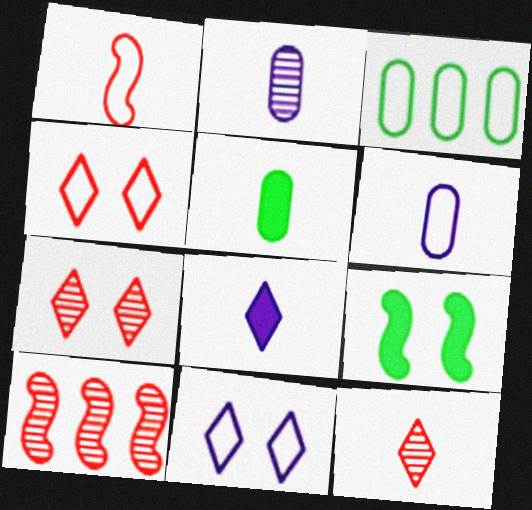[[1, 3, 11], 
[5, 10, 11]]